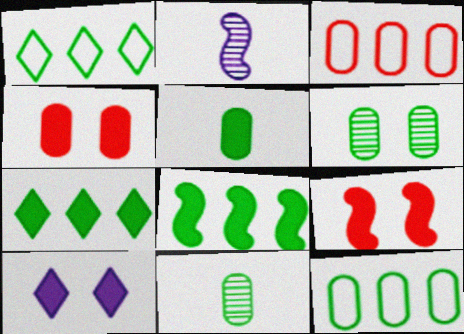[[1, 2, 4], 
[5, 6, 12]]